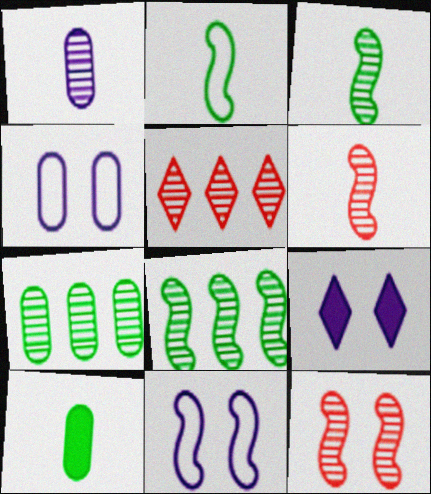[[5, 10, 11]]